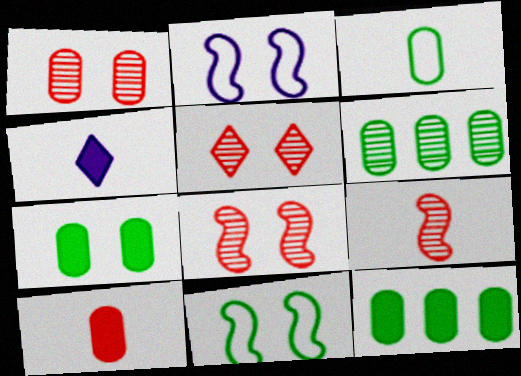[[1, 5, 8], 
[2, 5, 7], 
[3, 4, 9], 
[3, 6, 7]]